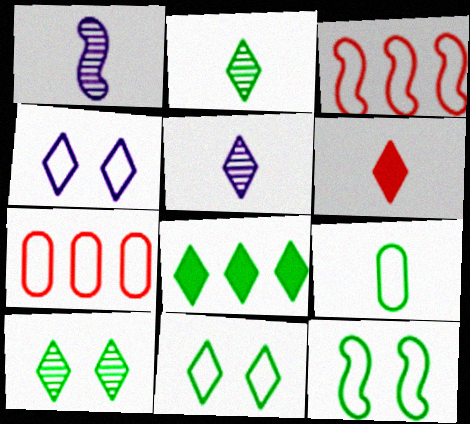[[1, 6, 9], 
[2, 8, 11], 
[3, 4, 9]]